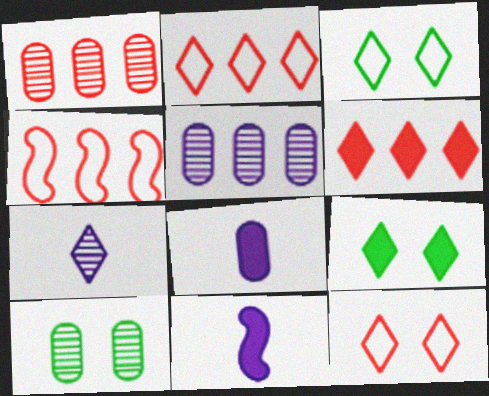[[1, 3, 11], 
[1, 4, 6], 
[2, 7, 9], 
[2, 10, 11], 
[3, 6, 7]]